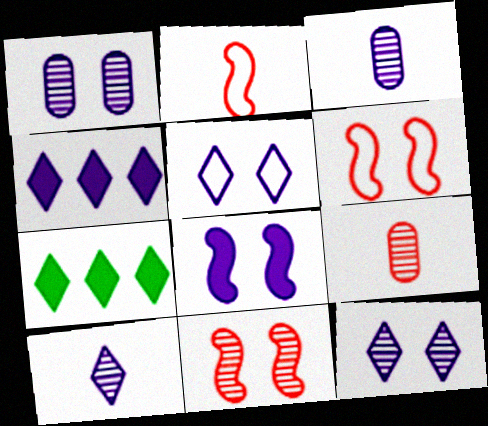[[1, 2, 7], 
[1, 5, 8], 
[3, 6, 7], 
[4, 5, 10]]